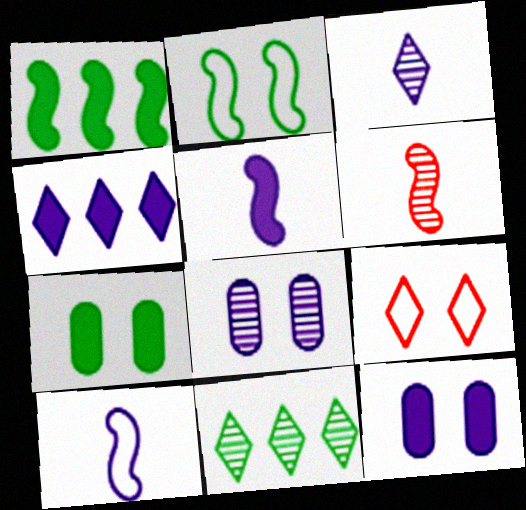[[4, 5, 12], 
[4, 8, 10], 
[6, 8, 11]]